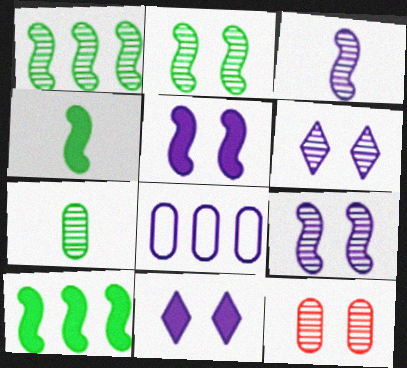[[2, 6, 12], 
[3, 8, 11]]